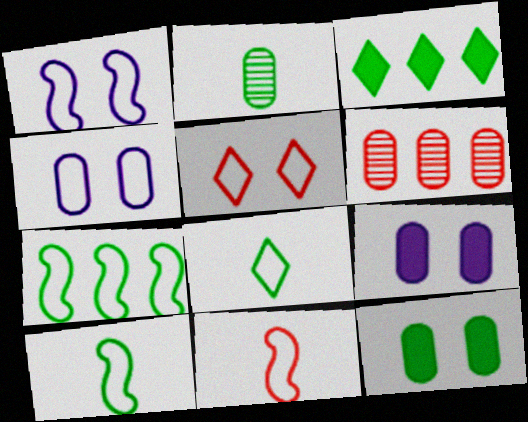[[1, 7, 11]]